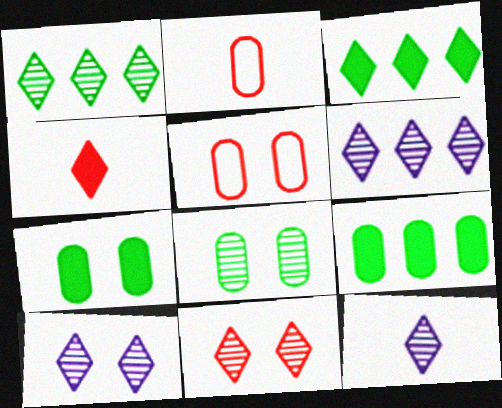[[1, 11, 12], 
[6, 10, 12]]